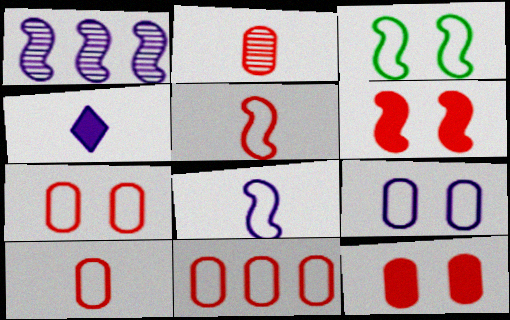[[1, 4, 9], 
[2, 11, 12], 
[7, 10, 11]]